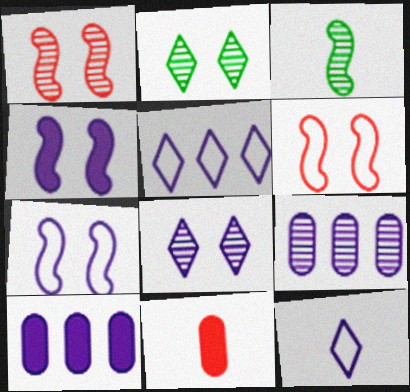[[3, 11, 12], 
[4, 9, 12]]